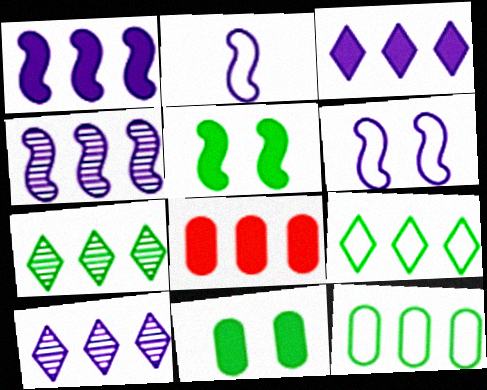[[4, 8, 9]]